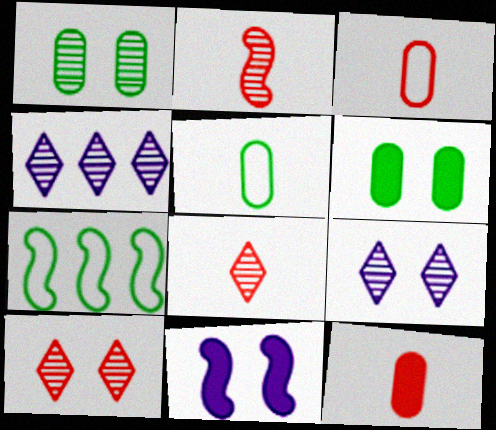[[1, 2, 4], 
[2, 7, 11], 
[7, 9, 12]]